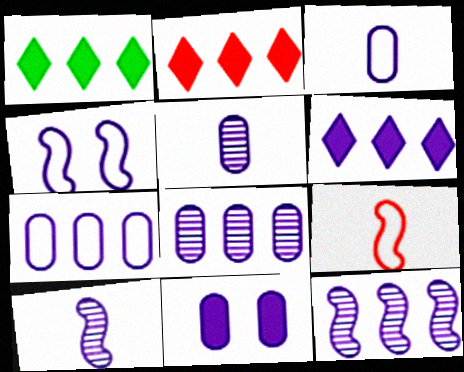[[1, 2, 6], 
[3, 8, 11], 
[4, 5, 6], 
[5, 7, 11], 
[6, 7, 12]]